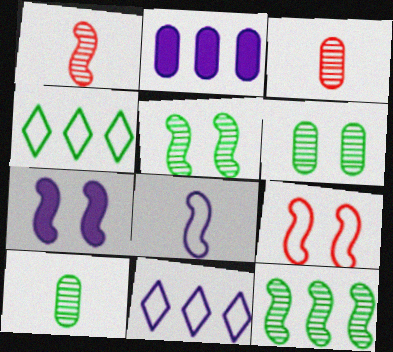[[3, 4, 7], 
[5, 7, 9]]